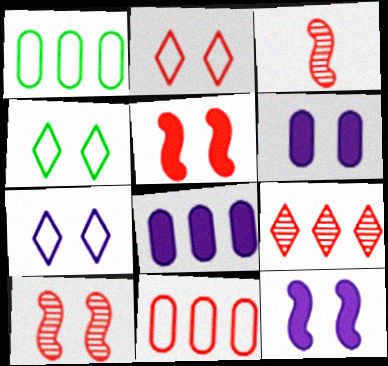[[2, 4, 7], 
[3, 4, 8], 
[4, 6, 10]]